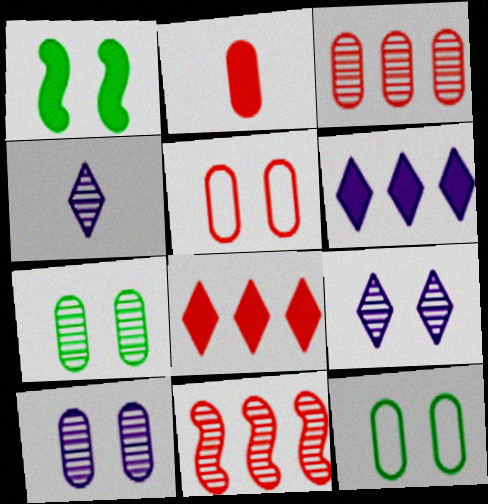[[1, 2, 6], 
[1, 5, 9], 
[2, 3, 5], 
[4, 7, 11]]